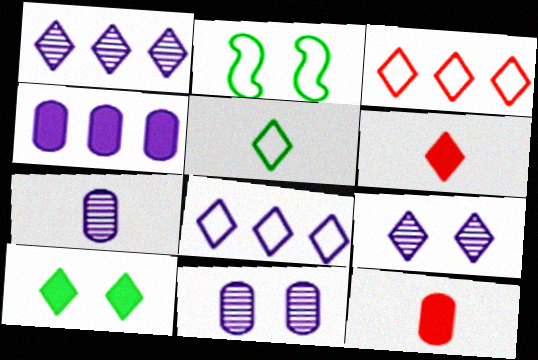[[1, 2, 12]]